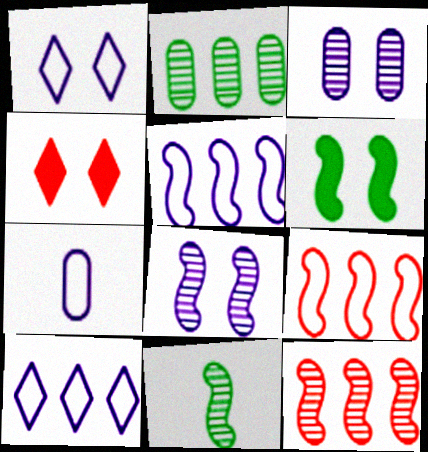[[1, 5, 7], 
[8, 11, 12]]